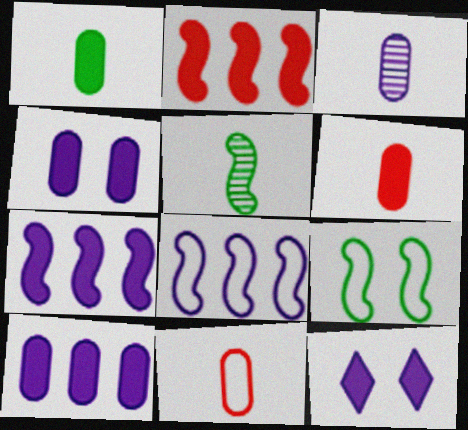[[1, 2, 12], 
[1, 3, 11], 
[3, 8, 12]]